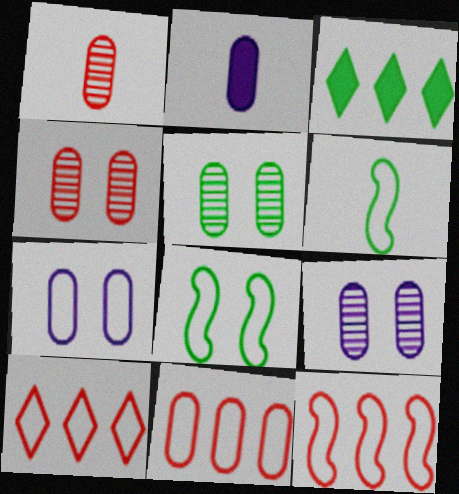[[2, 5, 11], 
[3, 5, 6], 
[4, 5, 9], 
[6, 7, 10], 
[10, 11, 12]]